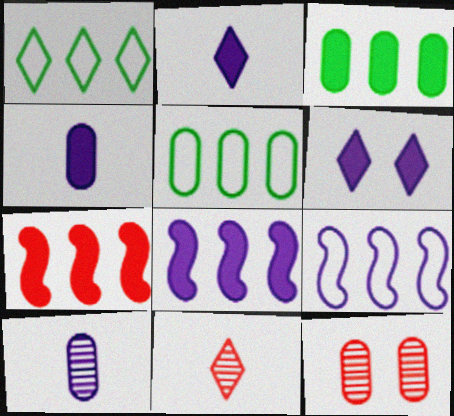[[1, 6, 11], 
[4, 5, 12], 
[4, 6, 8], 
[6, 9, 10]]